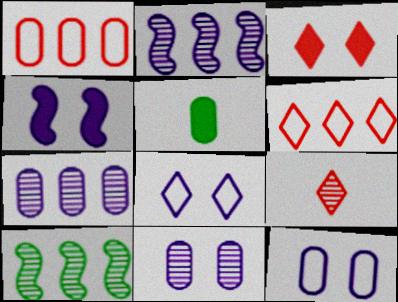[[1, 5, 11], 
[3, 6, 9], 
[4, 8, 11], 
[9, 10, 11]]